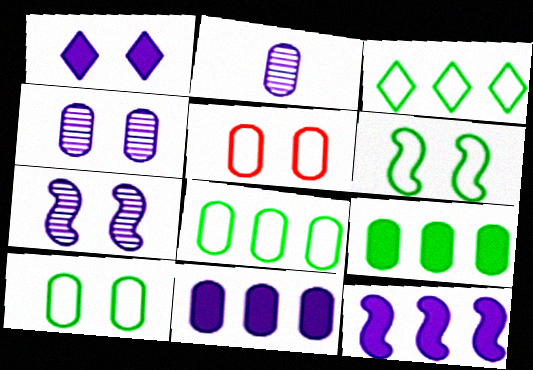[[2, 5, 9]]